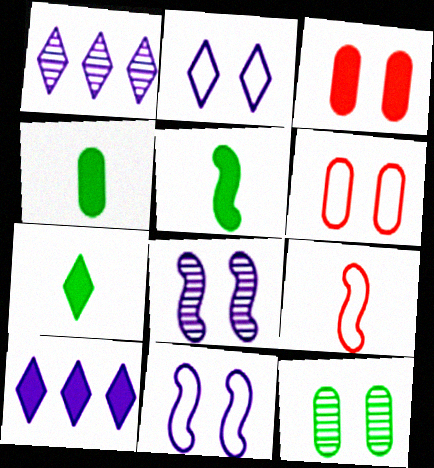[[1, 5, 6], 
[3, 5, 10], 
[4, 5, 7], 
[9, 10, 12]]